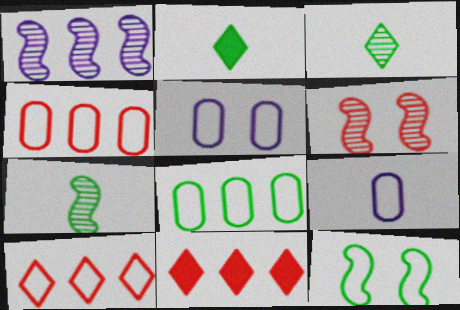[[1, 6, 7], 
[1, 8, 11], 
[5, 7, 11], 
[9, 10, 12]]